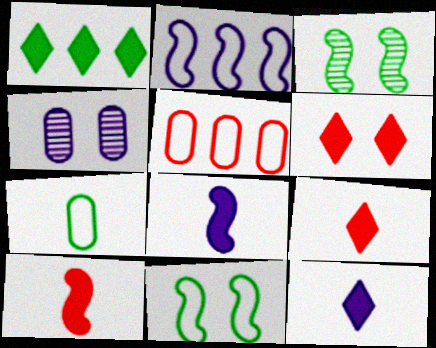[[1, 3, 7], 
[1, 6, 12], 
[2, 3, 10], 
[2, 4, 12], 
[3, 5, 12], 
[4, 6, 11]]